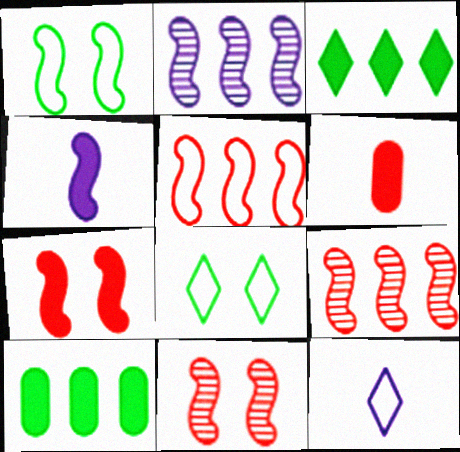[[1, 4, 9], 
[2, 6, 8], 
[10, 11, 12]]